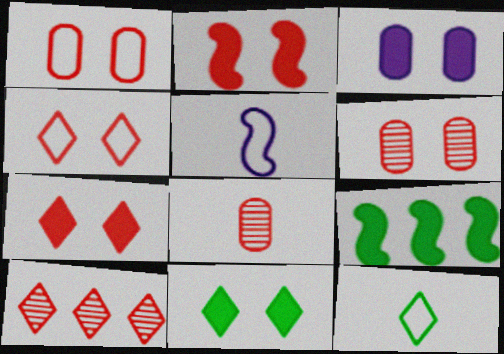[[2, 3, 11], 
[2, 4, 6]]